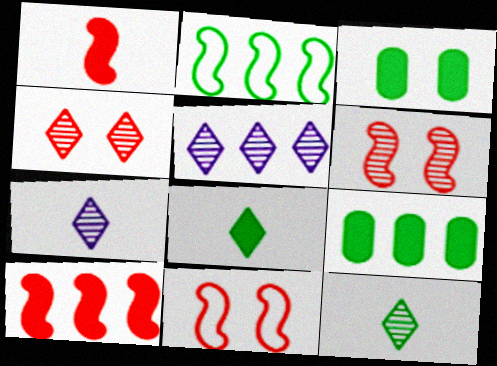[[2, 3, 12], 
[4, 5, 12], 
[7, 9, 11]]